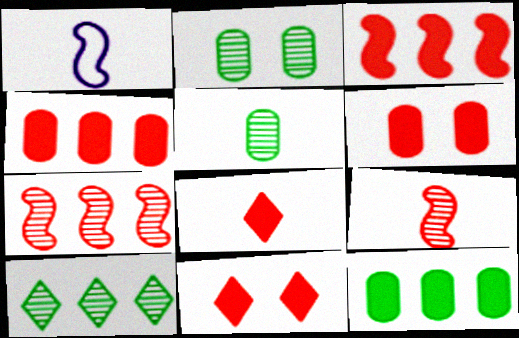[[1, 5, 8], 
[1, 6, 10], 
[3, 6, 8]]